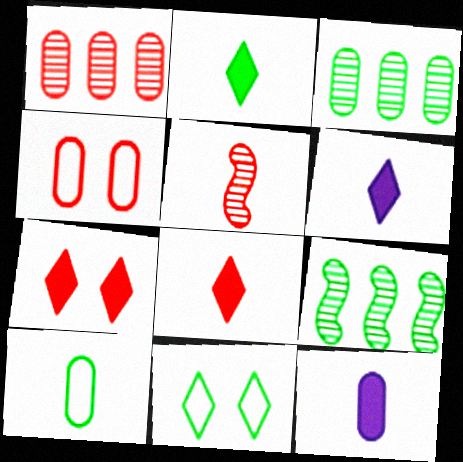[[2, 6, 8], 
[3, 4, 12], 
[4, 6, 9], 
[5, 6, 10]]